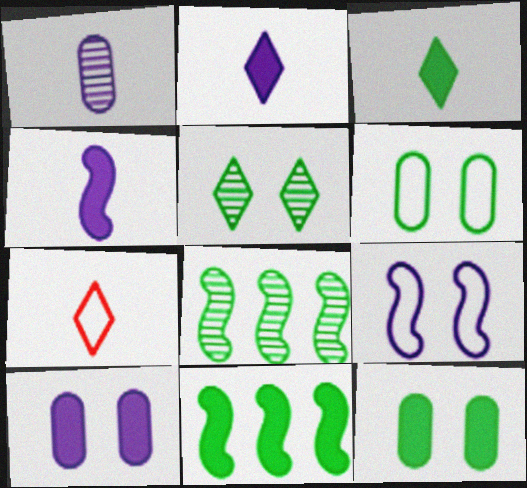[[3, 6, 8], 
[3, 11, 12], 
[7, 8, 10]]